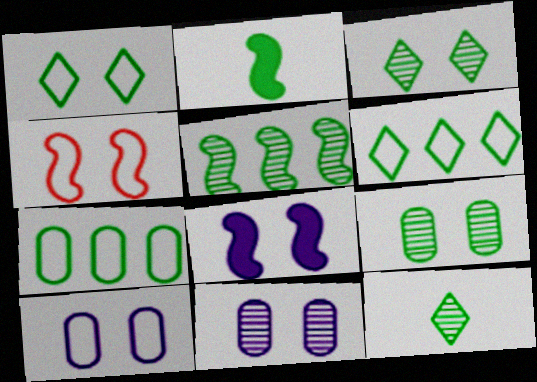[[1, 4, 10], 
[2, 3, 7], 
[2, 6, 9], 
[5, 9, 12]]